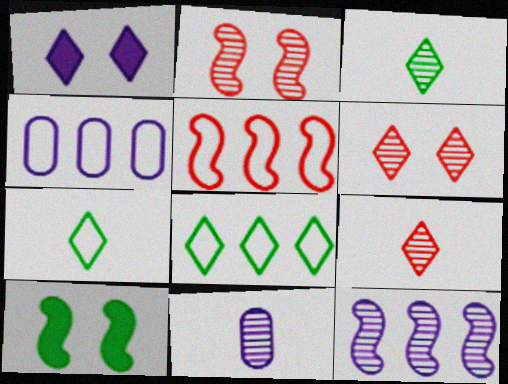[[1, 8, 9], 
[4, 5, 8], 
[4, 9, 10]]